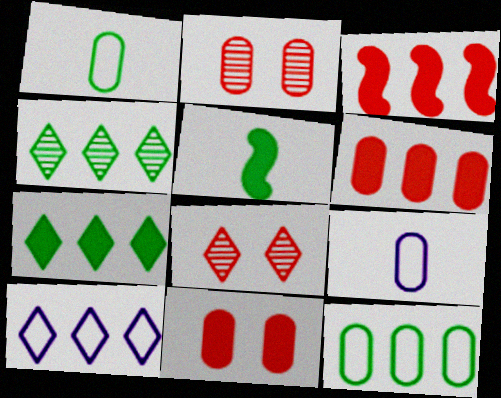[[2, 5, 10]]